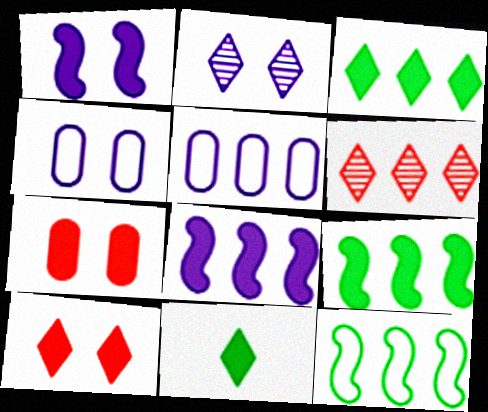[[1, 2, 4], 
[5, 6, 9], 
[7, 8, 11]]